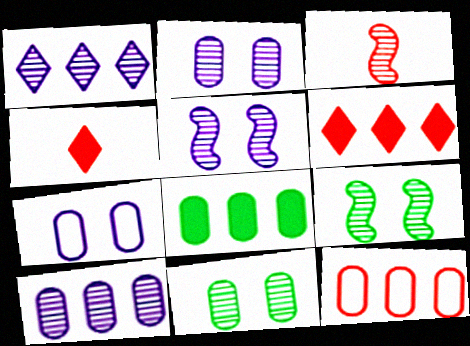[[1, 3, 11], 
[8, 10, 12]]